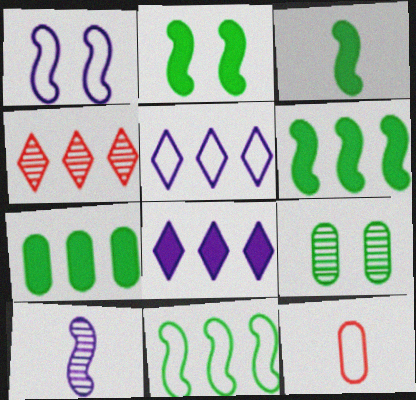[[2, 3, 6], 
[4, 9, 10]]